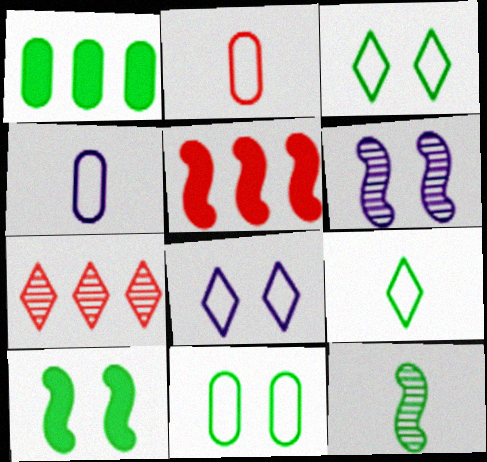[[1, 3, 12], 
[4, 7, 10]]